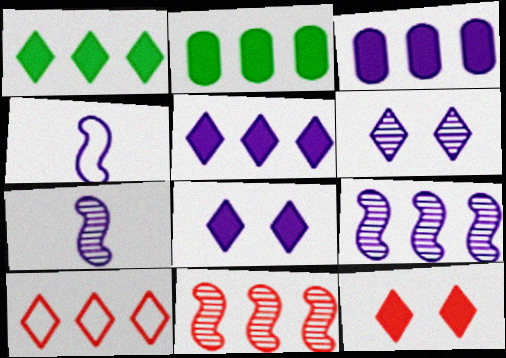[[2, 9, 10], 
[3, 4, 6]]